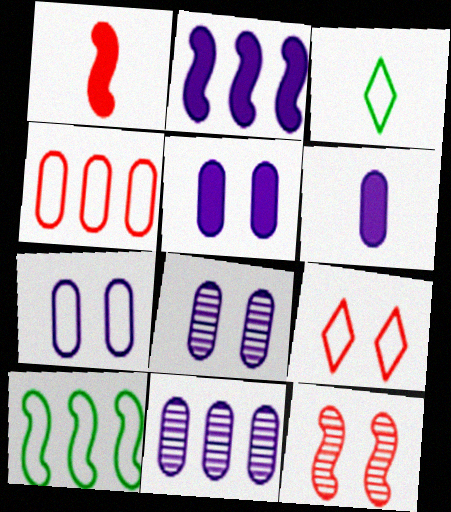[[5, 7, 8], 
[6, 7, 11]]